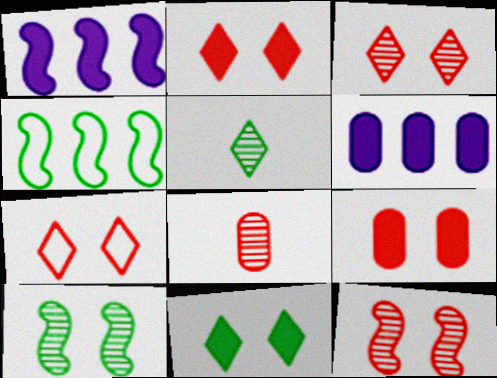[[2, 3, 7], 
[7, 9, 12]]